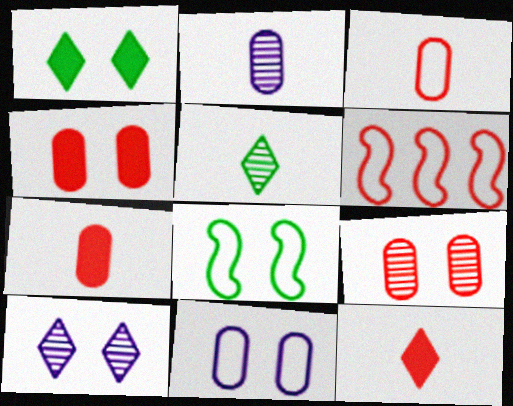[[1, 2, 6], 
[4, 8, 10], 
[6, 9, 12]]